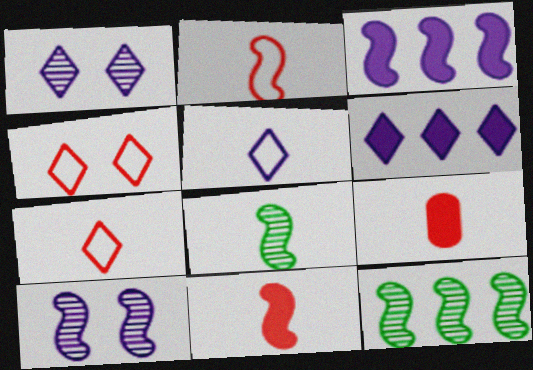[[1, 5, 6], 
[5, 8, 9]]